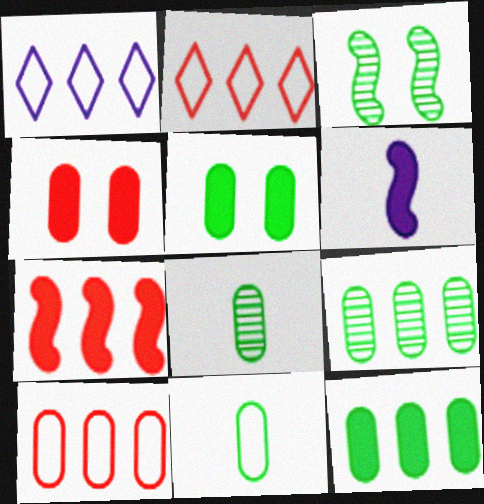[[1, 7, 9], 
[5, 9, 11]]